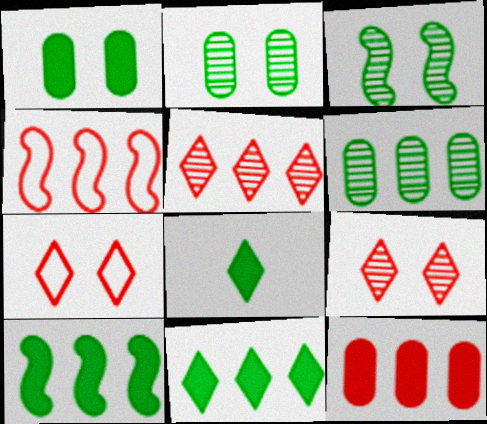[[1, 8, 10], 
[4, 5, 12]]